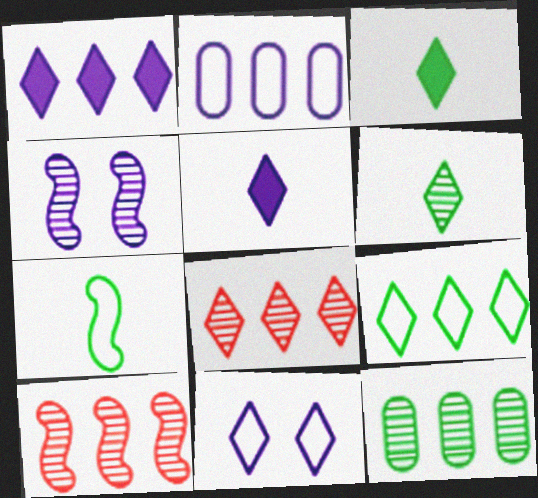[[1, 8, 9], 
[2, 4, 5], 
[3, 8, 11]]